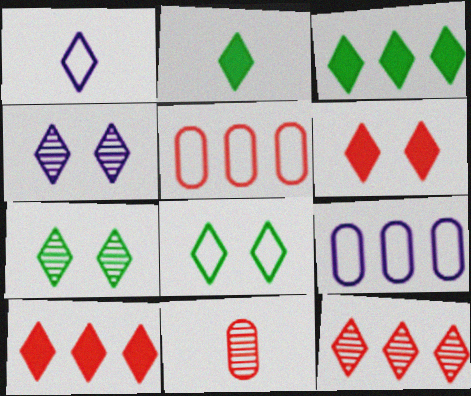[[1, 7, 10], 
[4, 6, 8]]